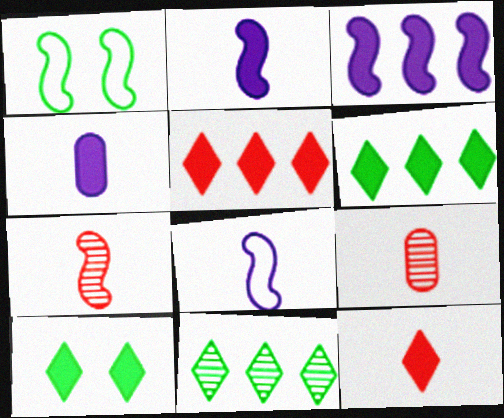[[1, 3, 7]]